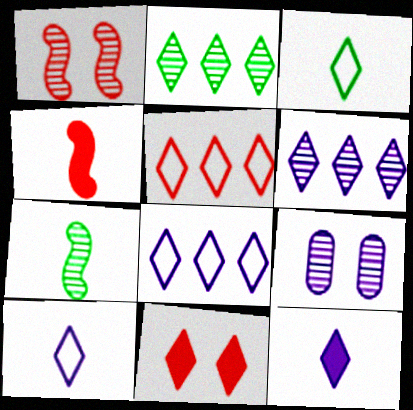[[2, 10, 11], 
[3, 6, 11]]